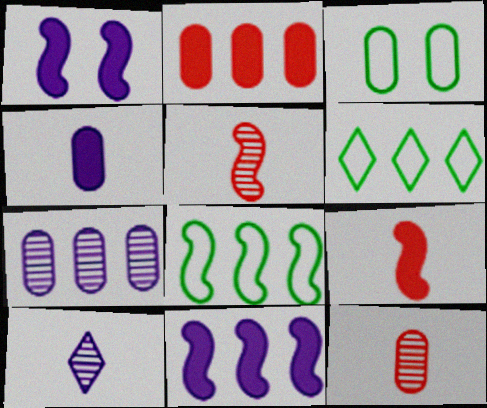[[1, 5, 8], 
[1, 6, 12]]